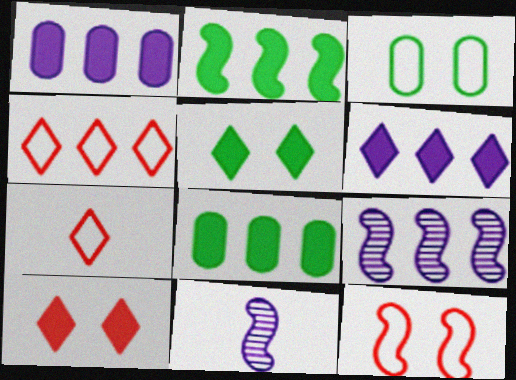[[2, 11, 12], 
[4, 8, 9]]